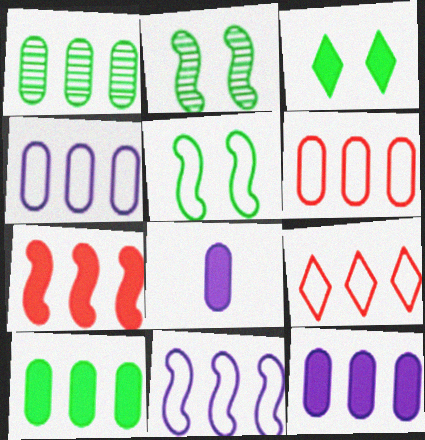[[1, 6, 12], 
[2, 8, 9], 
[3, 7, 8]]